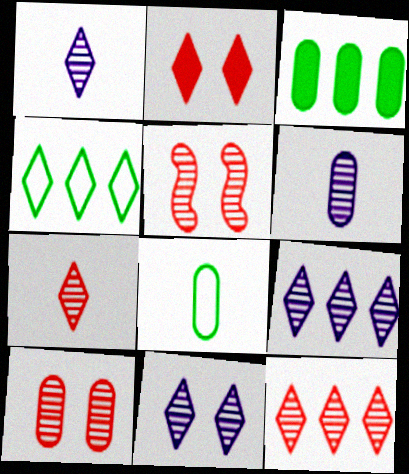[[1, 2, 4], 
[1, 9, 11]]